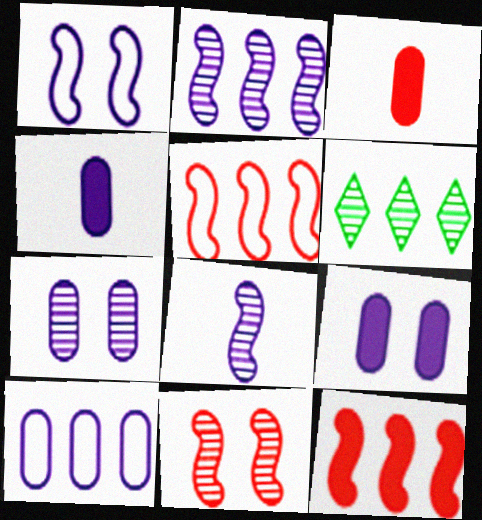[[1, 3, 6], 
[4, 7, 10], 
[6, 10, 12]]